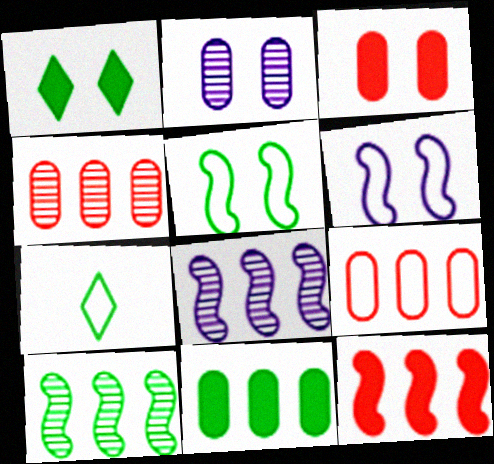[[2, 7, 12], 
[3, 7, 8], 
[6, 7, 9]]